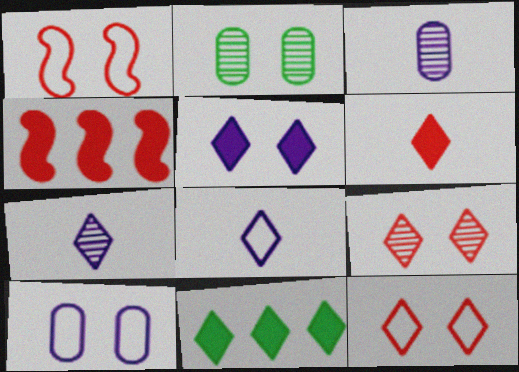[[1, 2, 5], 
[1, 3, 11], 
[2, 4, 8], 
[5, 6, 11], 
[7, 11, 12], 
[8, 9, 11]]